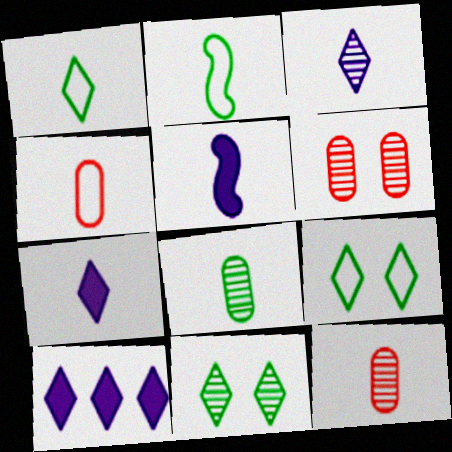[[1, 5, 12], 
[2, 6, 10], 
[2, 7, 12]]